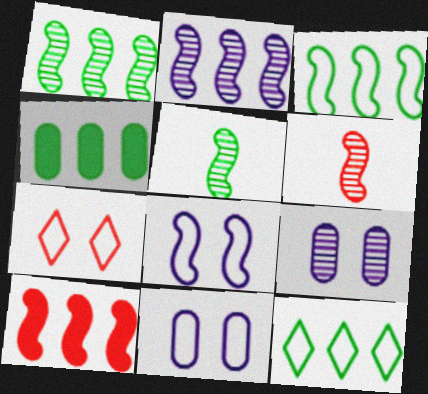[[1, 4, 12], 
[2, 3, 10], 
[5, 8, 10]]